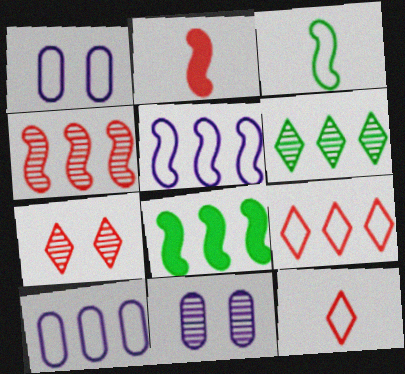[[1, 2, 6], 
[1, 3, 9], 
[4, 5, 8], 
[8, 11, 12]]